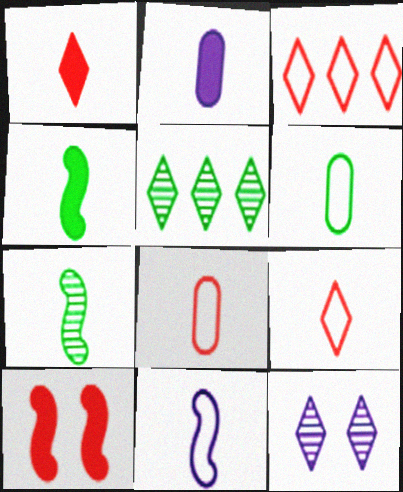[[1, 2, 4], 
[2, 7, 9], 
[6, 9, 11]]